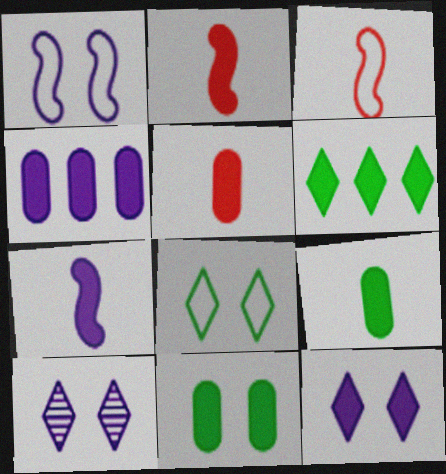[[4, 5, 11], 
[4, 7, 12]]